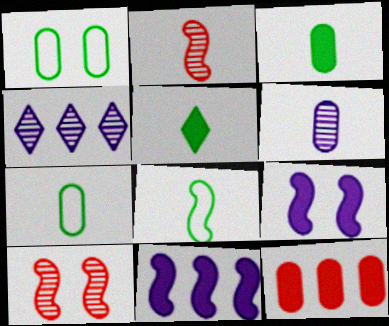[[1, 6, 12], 
[5, 9, 12], 
[8, 10, 11]]